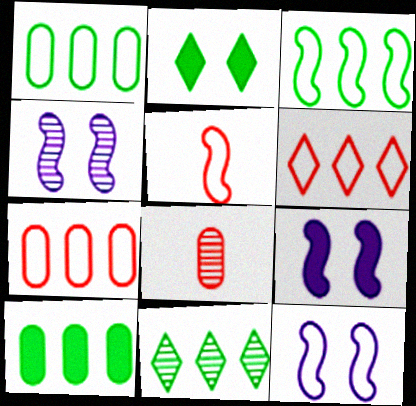[[3, 5, 12], 
[3, 10, 11], 
[4, 8, 11], 
[4, 9, 12]]